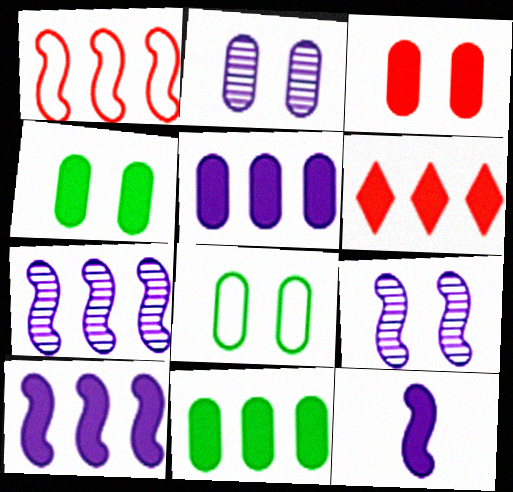[[2, 3, 8], 
[4, 6, 12], 
[6, 10, 11]]